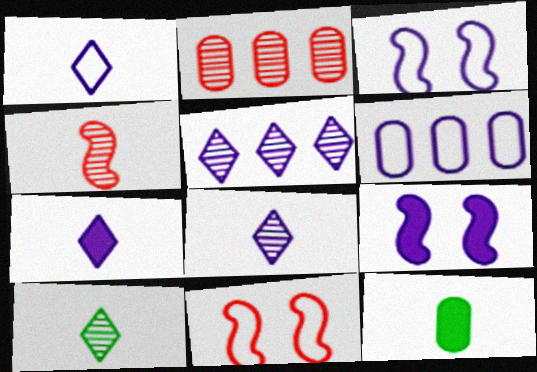[[1, 3, 6], 
[1, 4, 12], 
[1, 7, 8], 
[5, 11, 12], 
[6, 8, 9]]